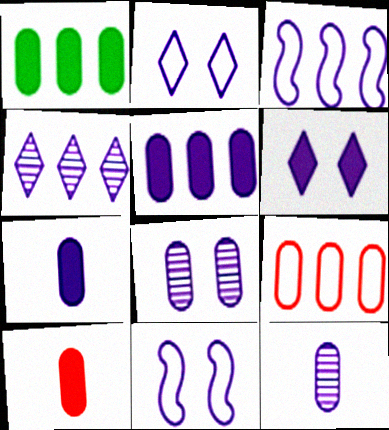[[3, 4, 5], 
[3, 6, 12], 
[4, 7, 11], 
[6, 8, 11]]